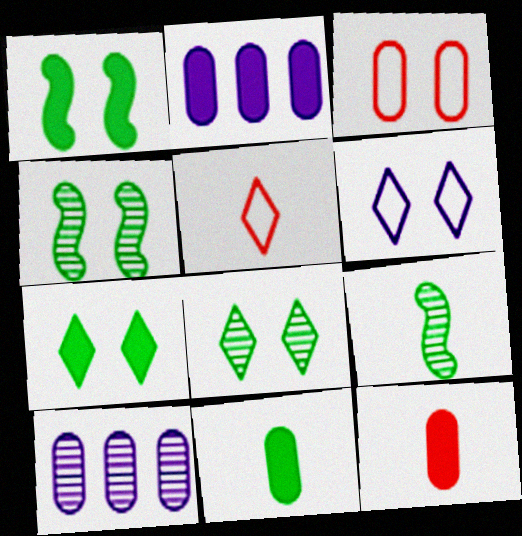[[1, 5, 10], 
[2, 4, 5], 
[3, 10, 11]]